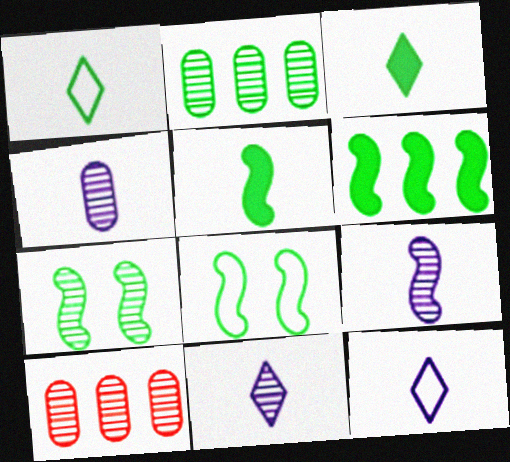[[2, 3, 8], 
[4, 9, 11], 
[7, 10, 11]]